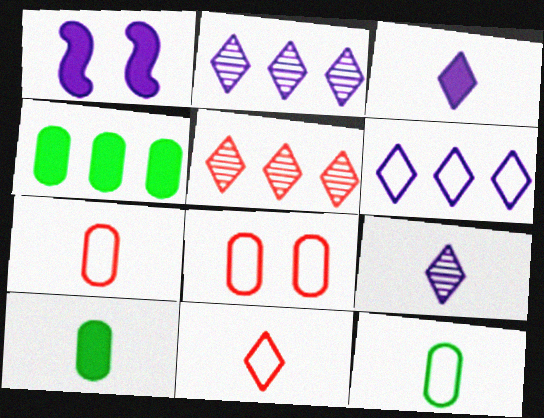[[1, 5, 12]]